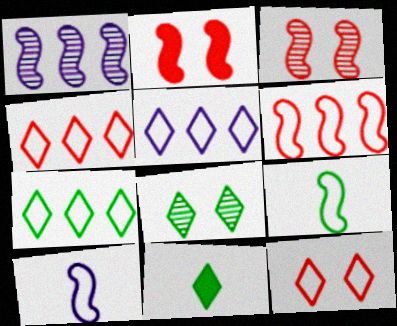[[1, 2, 9], 
[4, 5, 7], 
[7, 8, 11]]